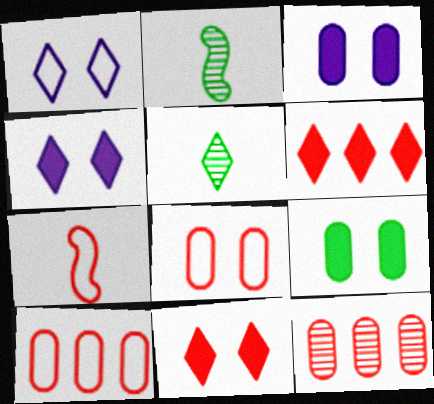[[1, 5, 6], 
[2, 4, 10], 
[7, 11, 12]]